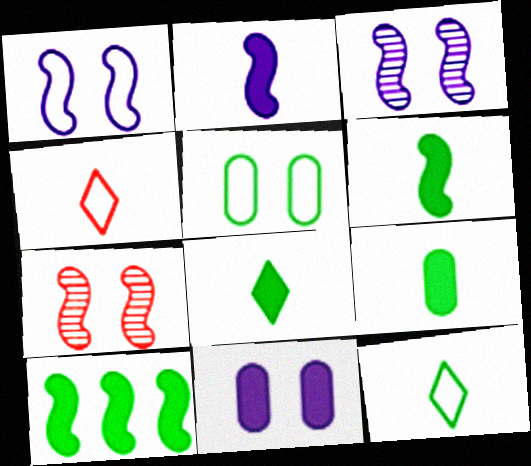[[6, 8, 9]]